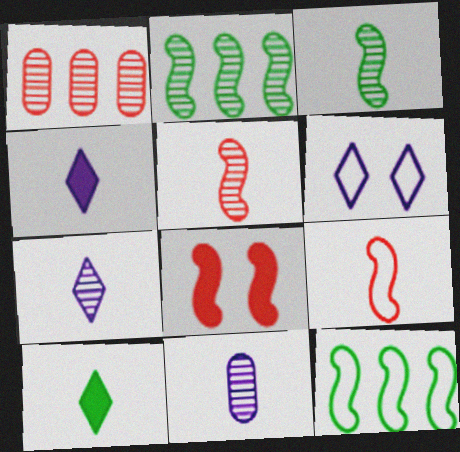[[9, 10, 11]]